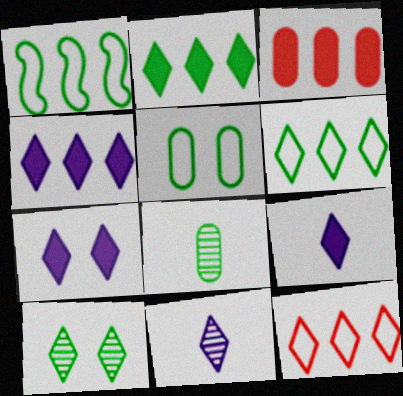[[4, 7, 9], 
[9, 10, 12]]